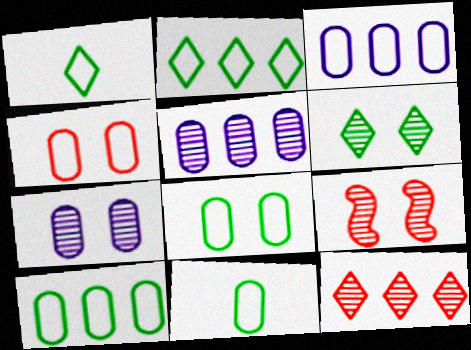[[3, 4, 11], 
[6, 7, 9], 
[8, 10, 11]]